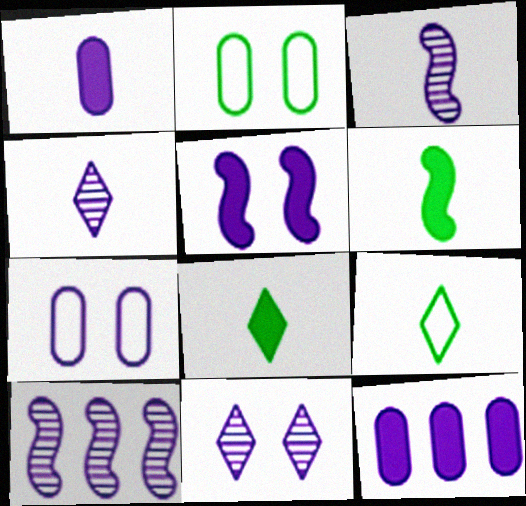[[5, 7, 11]]